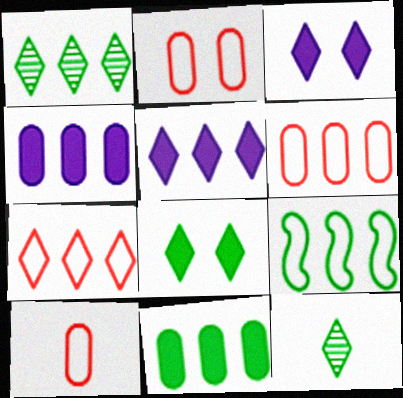[[1, 5, 7], 
[1, 9, 11], 
[2, 6, 10], 
[3, 7, 12]]